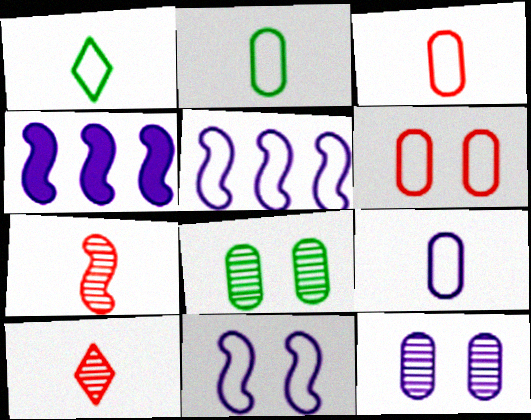[[1, 5, 6], 
[2, 3, 9]]